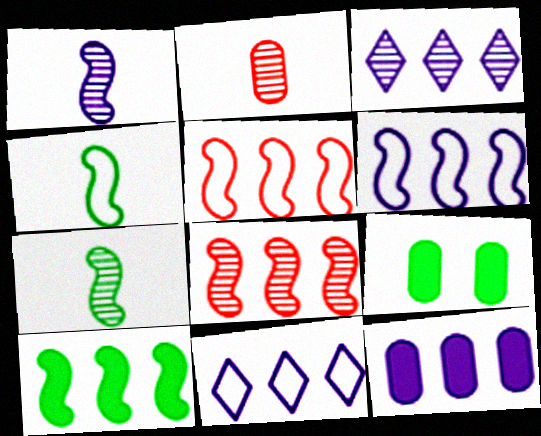[[3, 6, 12], 
[6, 8, 10]]